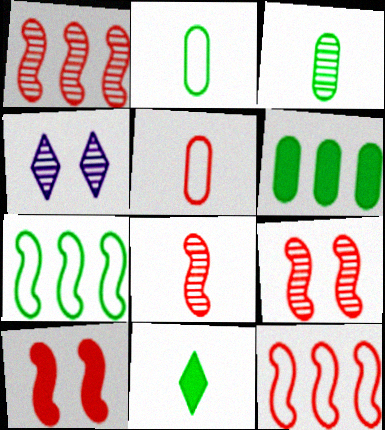[[1, 3, 4], 
[1, 8, 9], 
[8, 10, 12]]